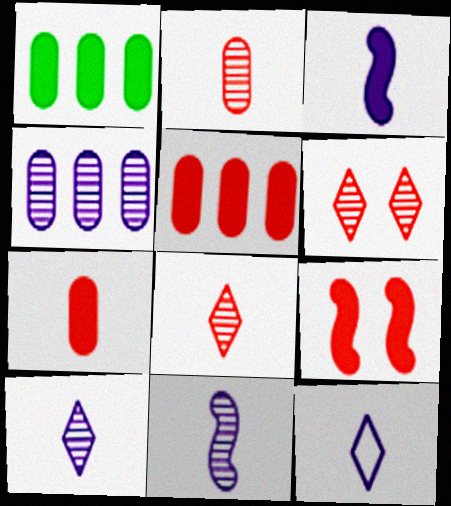[]